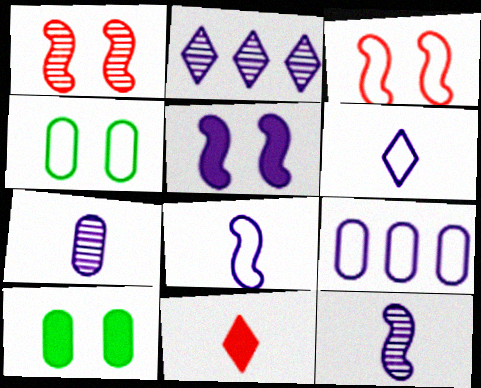[]